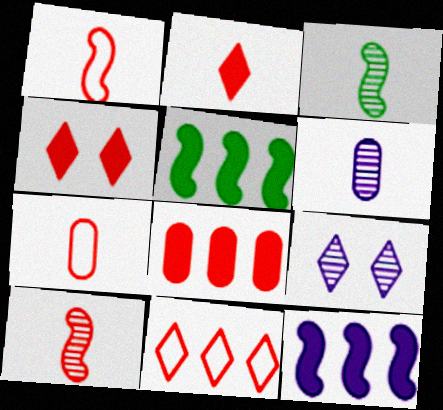[[2, 7, 10], 
[5, 7, 9]]